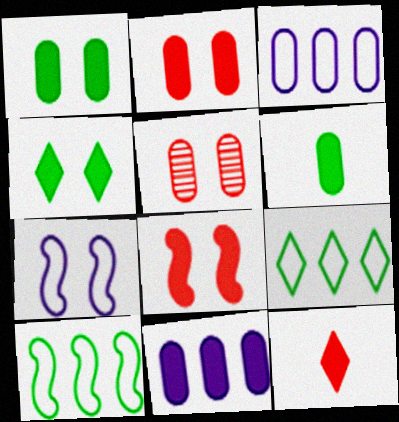[[2, 6, 11], 
[3, 5, 6], 
[4, 5, 7]]